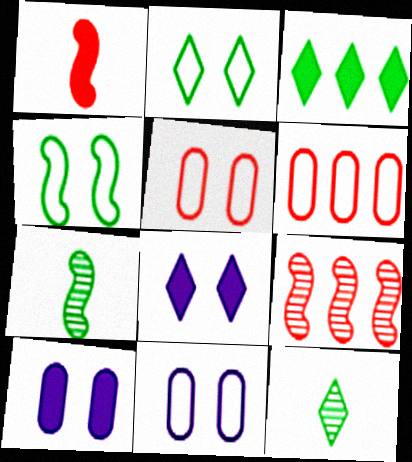[[1, 3, 10], 
[2, 3, 12], 
[6, 7, 8]]